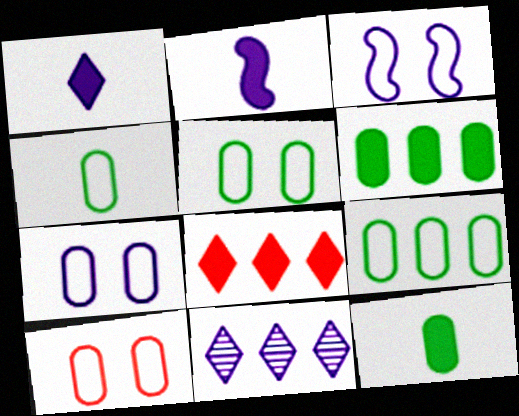[[2, 7, 11], 
[4, 5, 9], 
[5, 7, 10]]